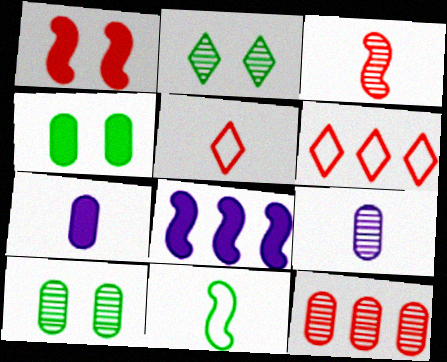[[1, 5, 12], 
[5, 8, 10], 
[9, 10, 12]]